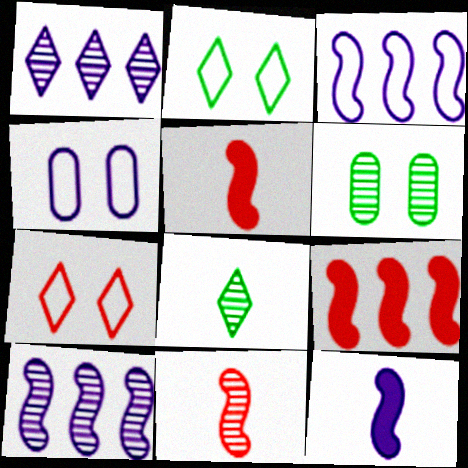[[1, 4, 12], 
[1, 6, 11], 
[4, 8, 9]]